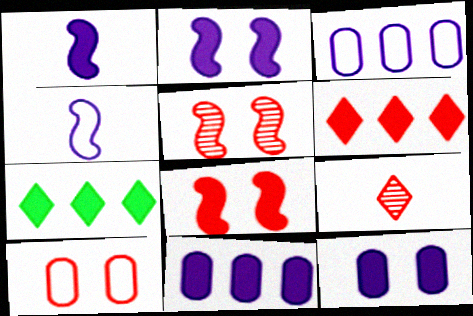[]